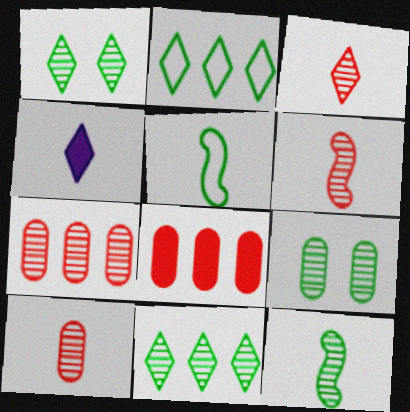[[3, 6, 10], 
[4, 5, 10], 
[9, 11, 12]]